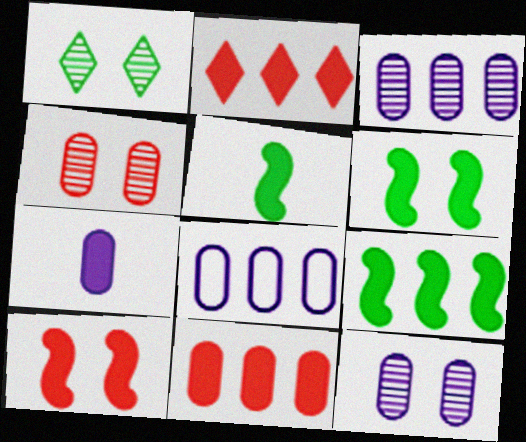[[2, 6, 7], 
[5, 6, 9], 
[7, 8, 12]]